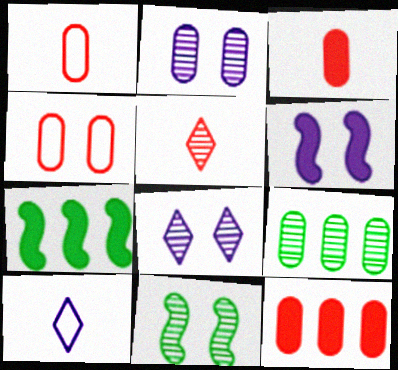[[1, 7, 8], 
[10, 11, 12]]